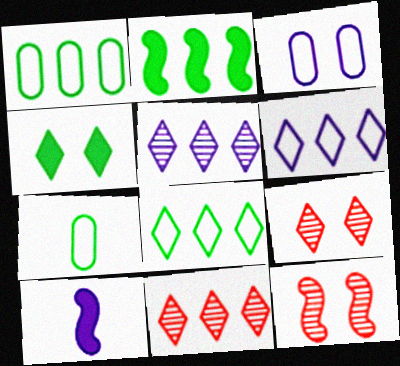[[1, 9, 10], 
[3, 4, 12], 
[3, 5, 10]]